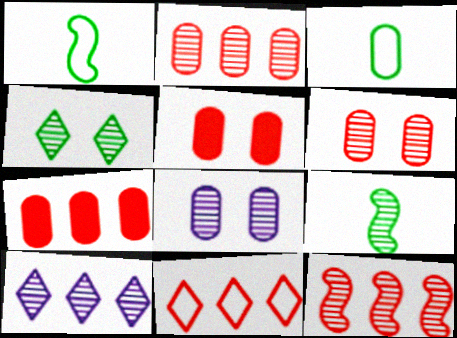[[1, 5, 10], 
[3, 7, 8], 
[6, 9, 10], 
[7, 11, 12]]